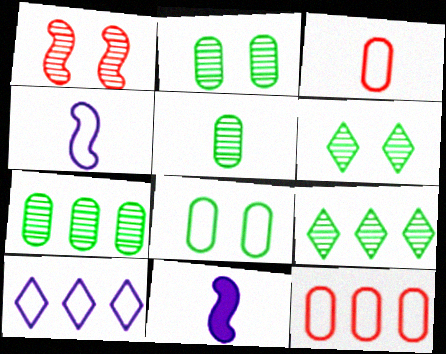[[2, 5, 7], 
[6, 11, 12]]